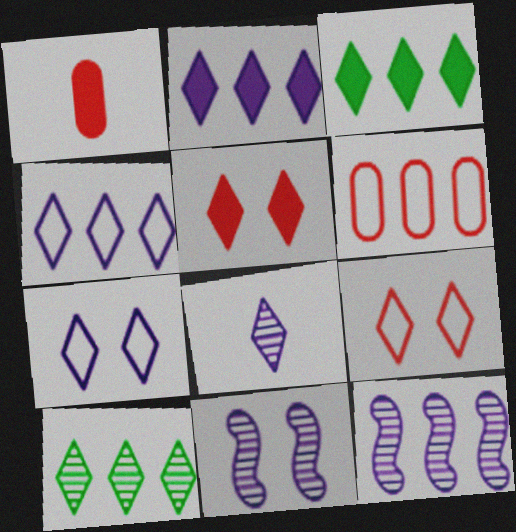[[2, 7, 8], 
[3, 6, 12], 
[3, 8, 9]]